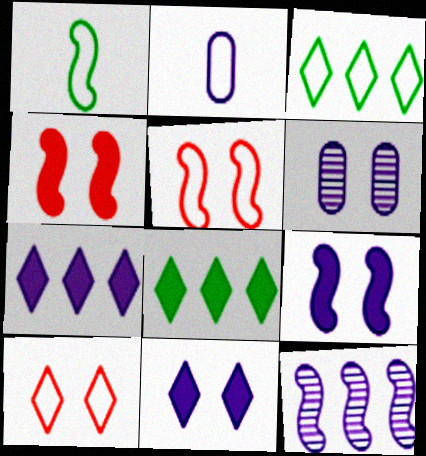[[1, 4, 12], 
[2, 3, 5], 
[2, 11, 12]]